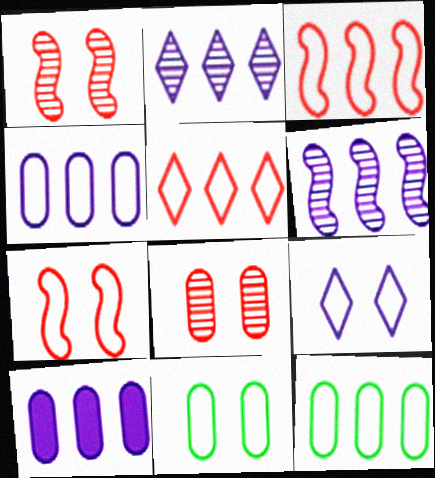[[7, 9, 11]]